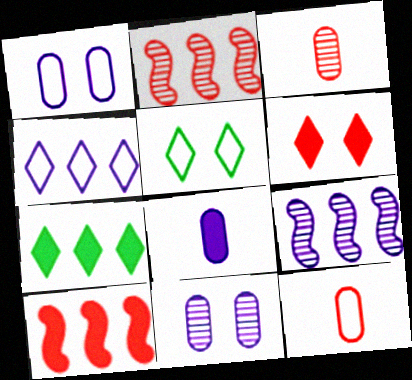[[2, 5, 8], 
[2, 6, 12]]